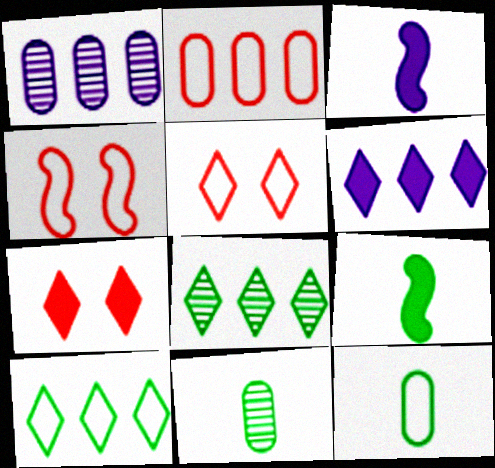[[1, 5, 9], 
[4, 6, 11]]